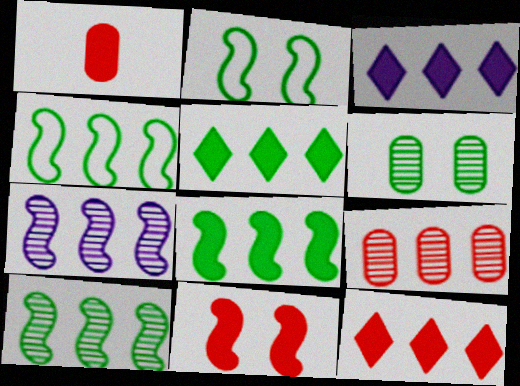[[1, 11, 12], 
[3, 4, 9], 
[3, 5, 12], 
[4, 8, 10]]